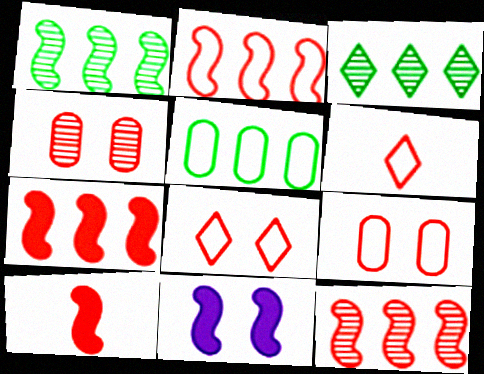[[2, 6, 9], 
[2, 7, 12], 
[4, 6, 7]]